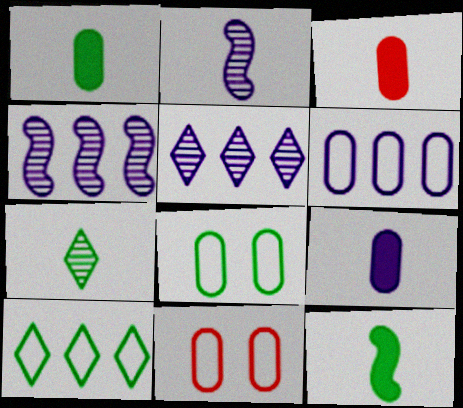[[1, 3, 9], 
[5, 11, 12]]